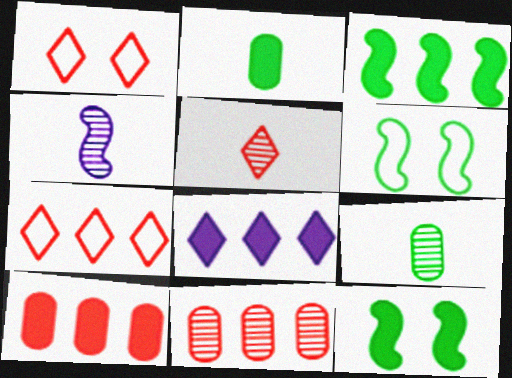[[3, 8, 10], 
[4, 5, 9]]